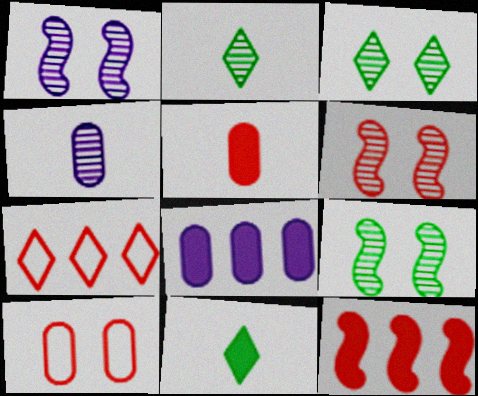[[1, 6, 9], 
[5, 6, 7]]